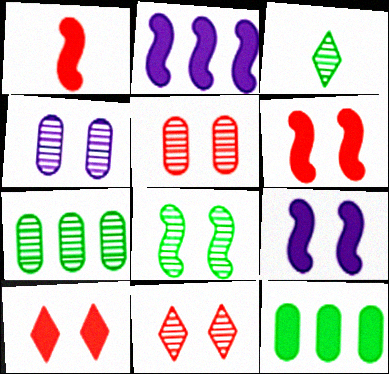[[3, 7, 8], 
[4, 8, 11]]